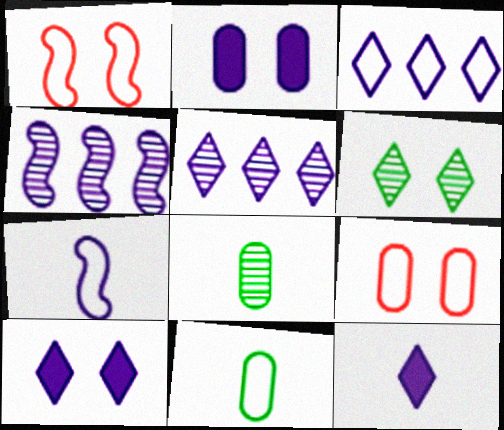[[1, 2, 6], 
[1, 3, 11], 
[2, 5, 7]]